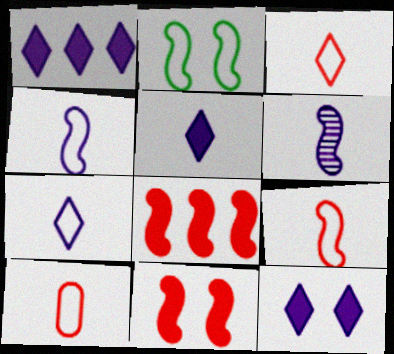[[1, 5, 12], 
[2, 6, 8], 
[3, 9, 10]]